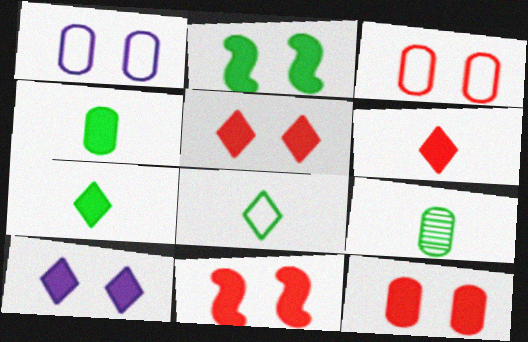[[2, 10, 12], 
[5, 11, 12]]